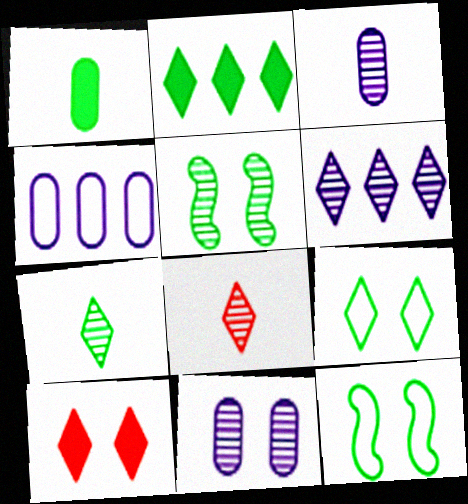[[2, 7, 9], 
[10, 11, 12]]